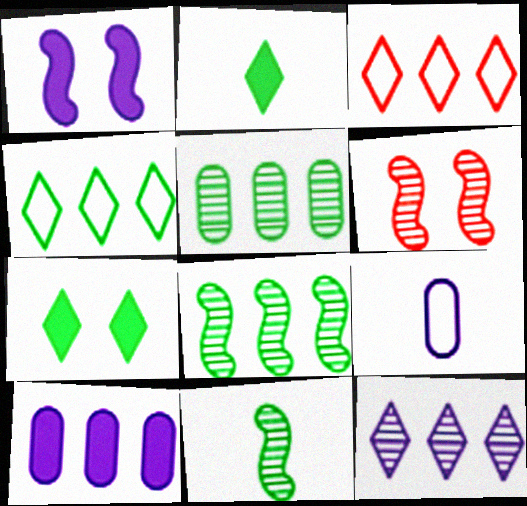[[1, 9, 12], 
[3, 8, 10]]